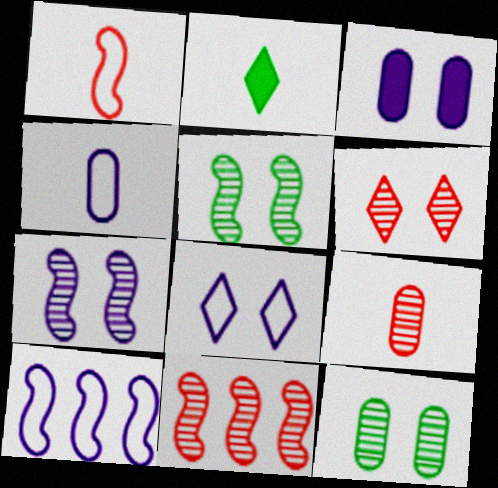[[3, 7, 8], 
[4, 8, 10], 
[6, 7, 12], 
[6, 9, 11]]